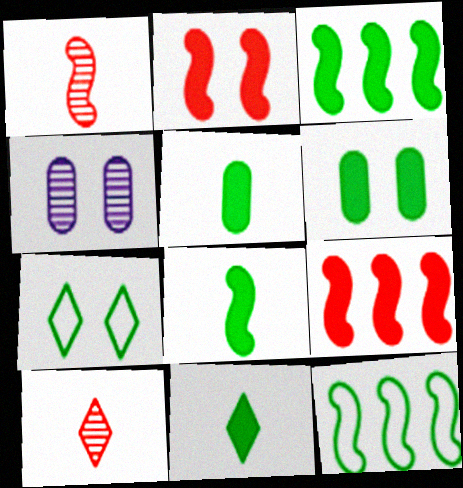[[2, 4, 7], 
[3, 6, 11], 
[5, 8, 11]]